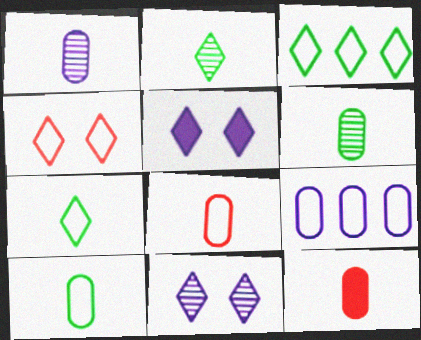[[1, 10, 12]]